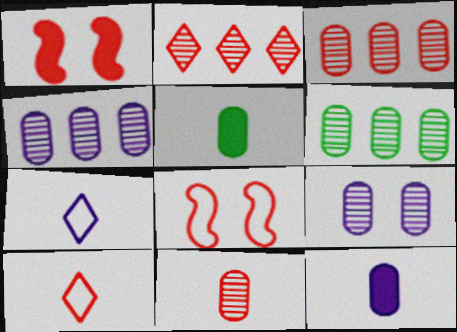[[1, 3, 10], 
[1, 6, 7], 
[3, 4, 6], 
[6, 9, 11]]